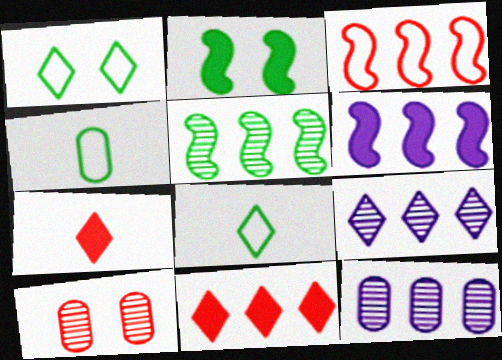[[1, 7, 9], 
[3, 5, 6], 
[3, 7, 10], 
[6, 8, 10]]